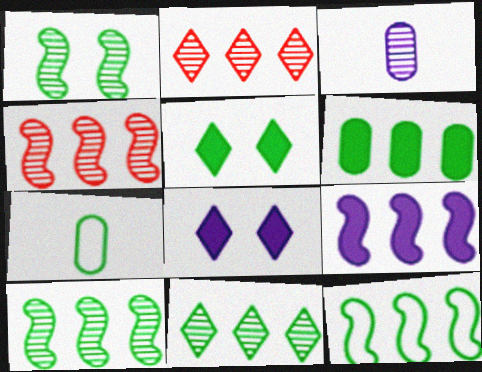[[1, 2, 3], 
[4, 7, 8], 
[4, 9, 12], 
[5, 7, 10], 
[6, 11, 12]]